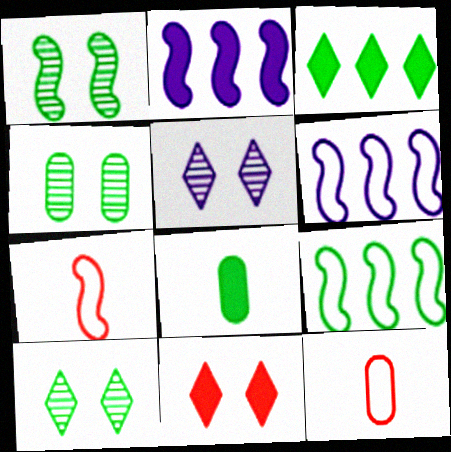[[1, 2, 7], 
[1, 4, 10], 
[2, 8, 11], 
[2, 10, 12], 
[8, 9, 10]]